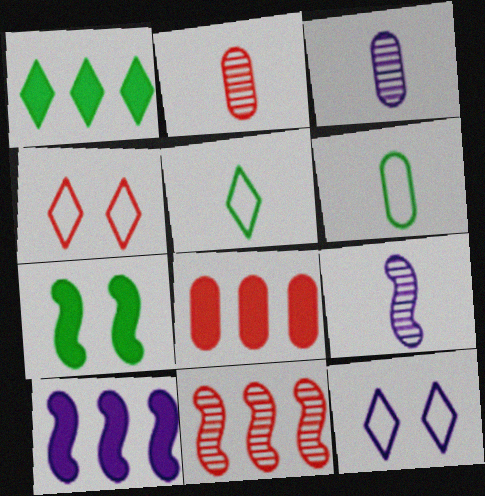[[1, 8, 10], 
[3, 10, 12]]